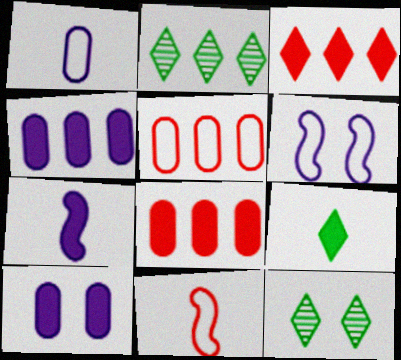[[2, 10, 11], 
[4, 11, 12], 
[5, 7, 12]]